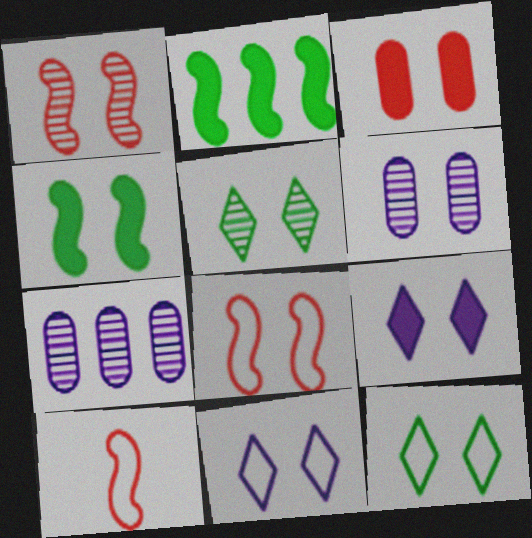[[1, 5, 6], 
[3, 4, 9]]